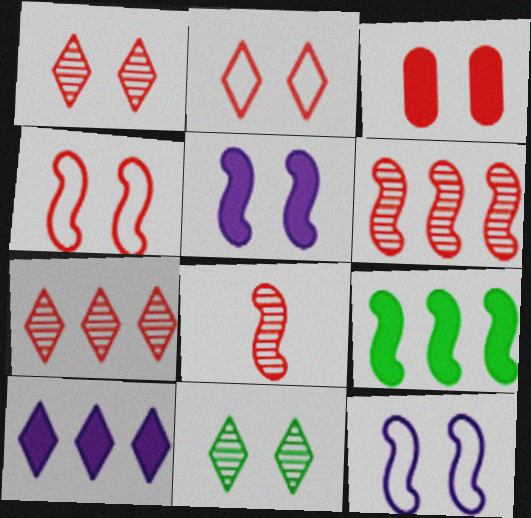[[1, 3, 4], 
[3, 11, 12], 
[8, 9, 12]]